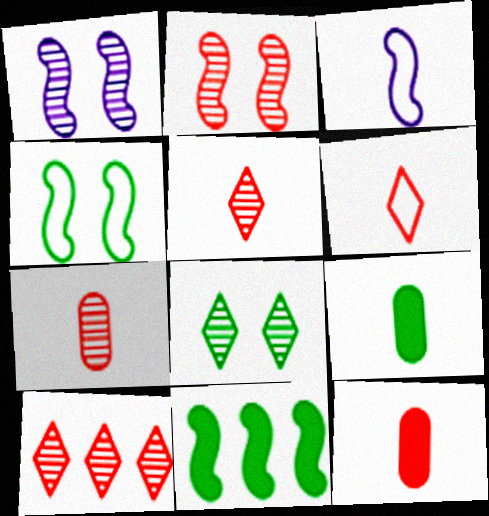[[2, 3, 11], 
[2, 7, 10], 
[3, 5, 9]]